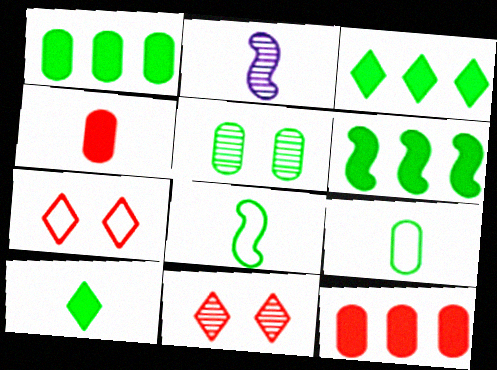[[1, 2, 7], 
[1, 3, 6], 
[1, 5, 9], 
[3, 5, 8]]